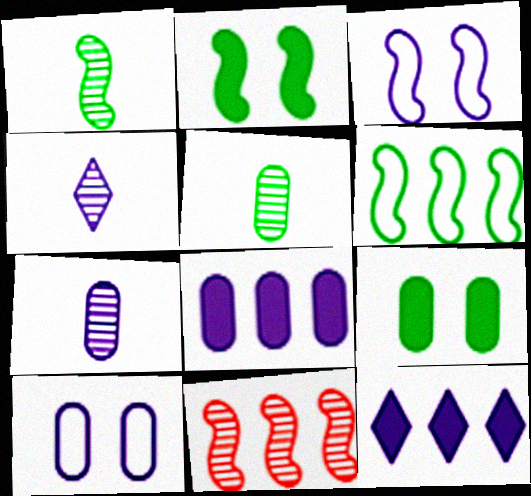[[1, 2, 6], 
[3, 4, 8], 
[3, 7, 12], 
[7, 8, 10]]